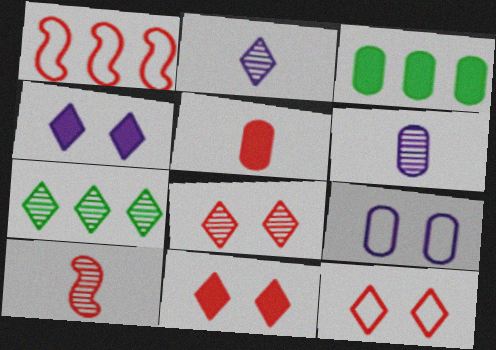[[1, 5, 8], 
[2, 7, 8], 
[8, 11, 12]]